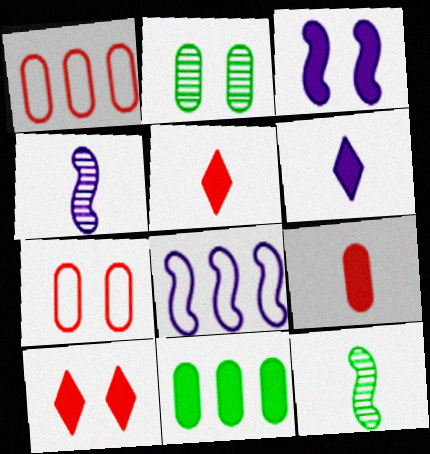[[2, 5, 8], 
[3, 4, 8], 
[3, 5, 11]]